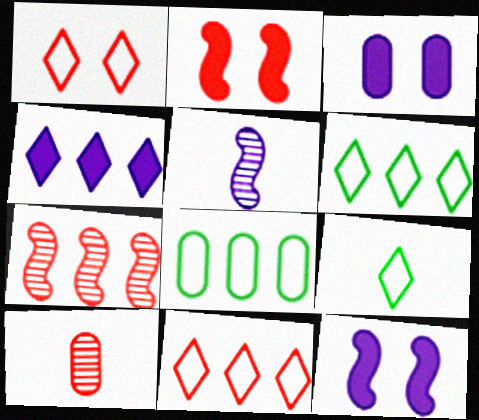[[2, 10, 11], 
[3, 7, 9], 
[3, 8, 10], 
[4, 7, 8], 
[6, 10, 12]]